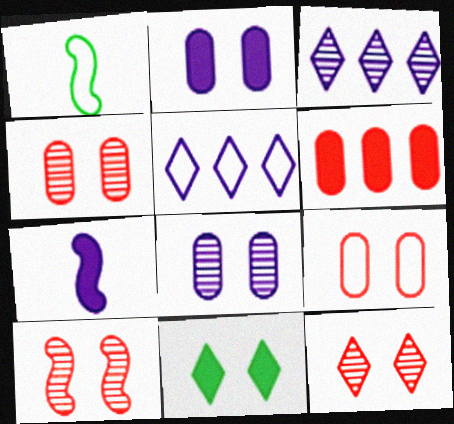[[1, 5, 9], 
[4, 10, 12], 
[5, 7, 8], 
[6, 7, 11]]